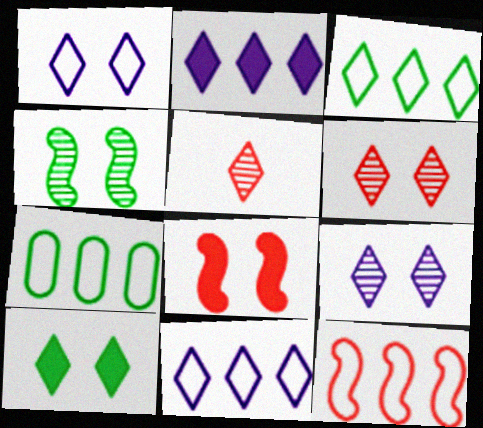[[1, 6, 10], 
[5, 10, 11], 
[7, 11, 12]]